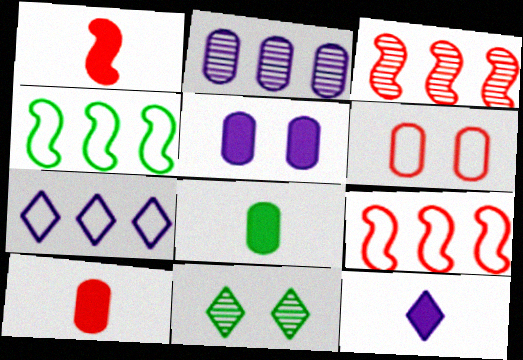[[1, 8, 12], 
[2, 6, 8], 
[4, 8, 11]]